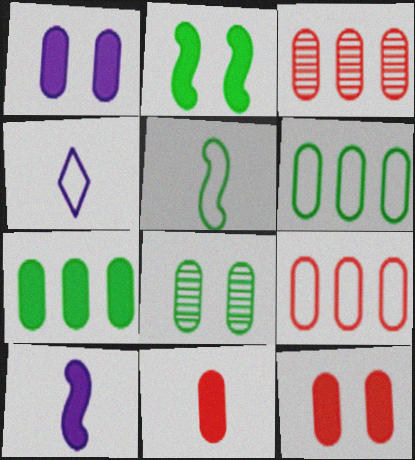[[1, 7, 11], 
[2, 3, 4]]